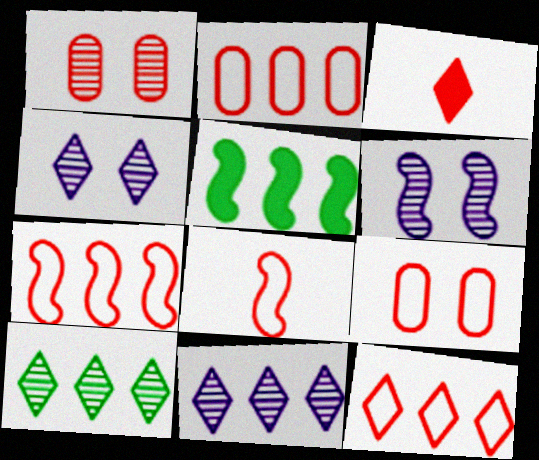[[1, 3, 7], 
[2, 5, 11], 
[2, 7, 12], 
[5, 6, 8], 
[8, 9, 12]]